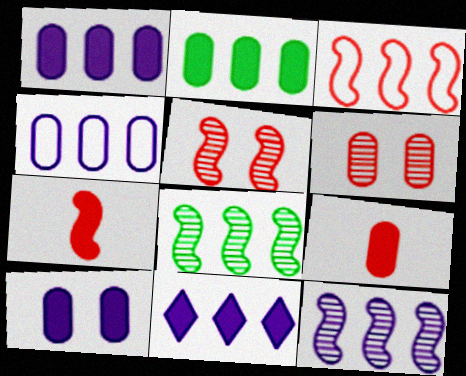[[2, 9, 10], 
[3, 5, 7], 
[4, 11, 12]]